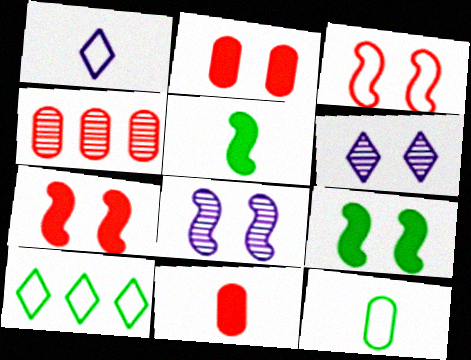[[1, 4, 9], 
[3, 8, 9], 
[8, 10, 11]]